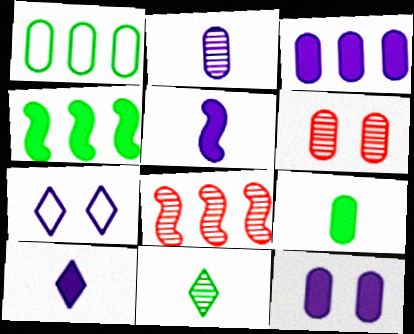[[7, 8, 9]]